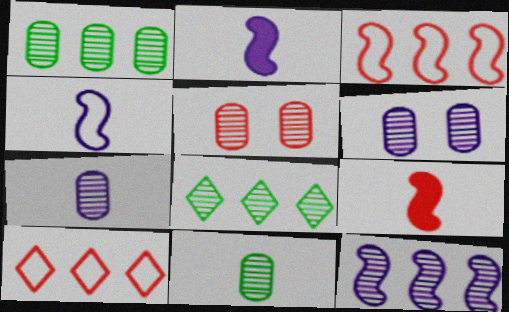[[1, 5, 7], 
[5, 9, 10]]